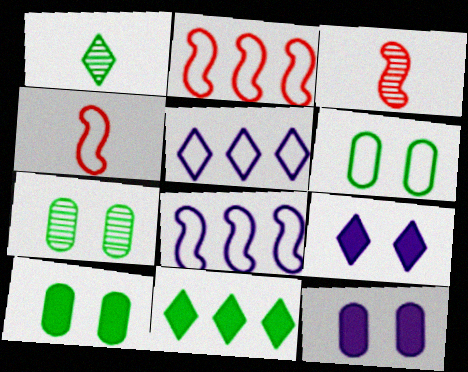[[1, 2, 12], 
[3, 5, 10], 
[4, 5, 6], 
[6, 7, 10]]